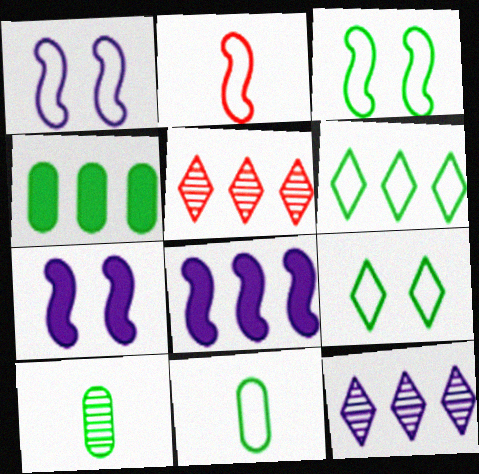[[3, 6, 11], 
[5, 7, 11]]